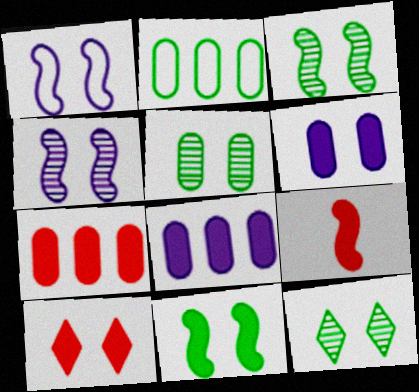[[1, 5, 10], 
[3, 5, 12], 
[6, 10, 11], 
[7, 9, 10]]